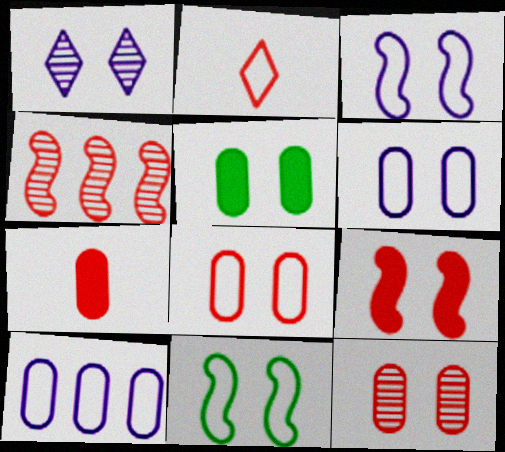[[2, 10, 11], 
[5, 6, 12]]